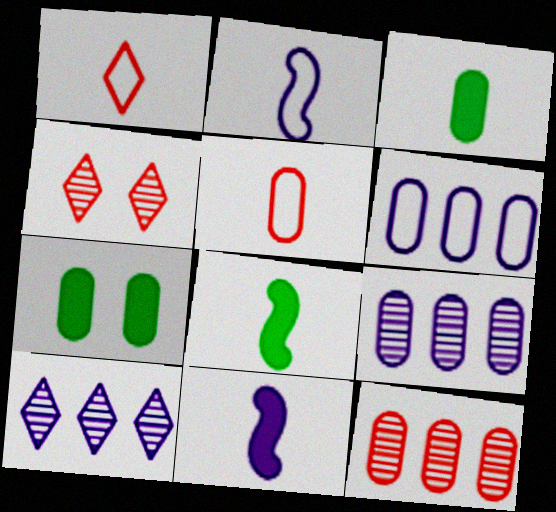[[4, 6, 8], 
[5, 7, 9]]